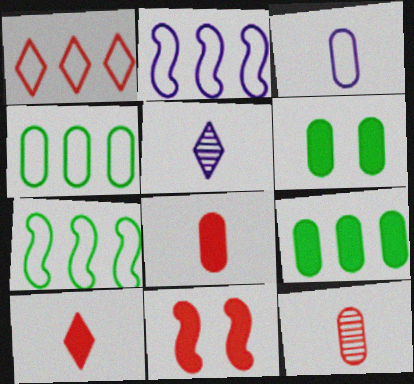[[1, 2, 4], 
[1, 11, 12], 
[4, 5, 11]]